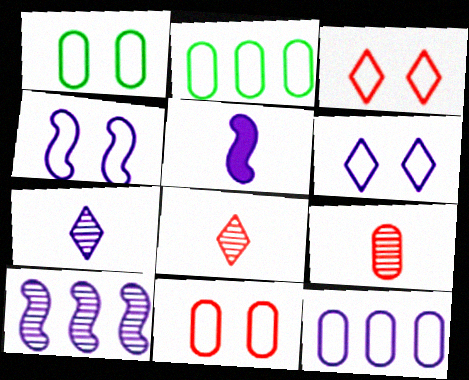[[1, 3, 4], 
[4, 5, 10]]